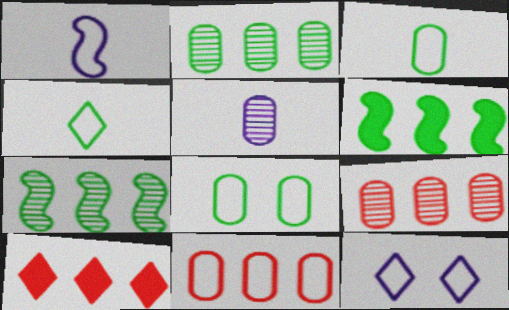[]